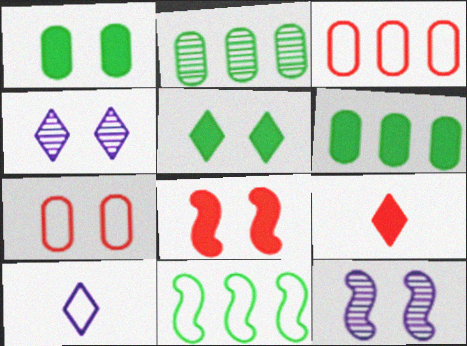[[2, 8, 10], 
[5, 7, 12], 
[7, 10, 11]]